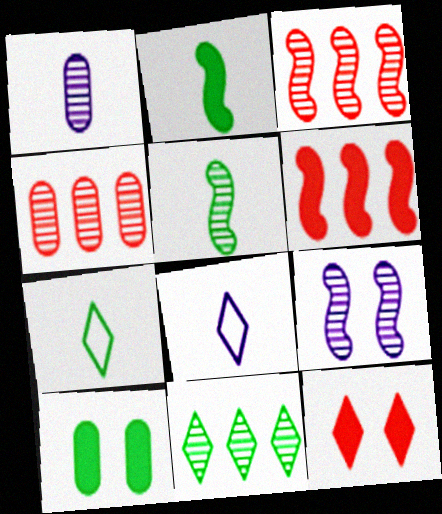[[3, 5, 9], 
[3, 8, 10], 
[8, 11, 12]]